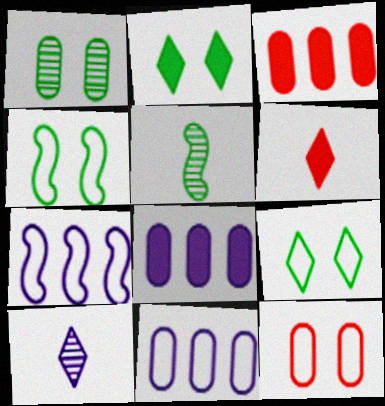[[1, 2, 4], 
[1, 6, 7], 
[3, 4, 10]]